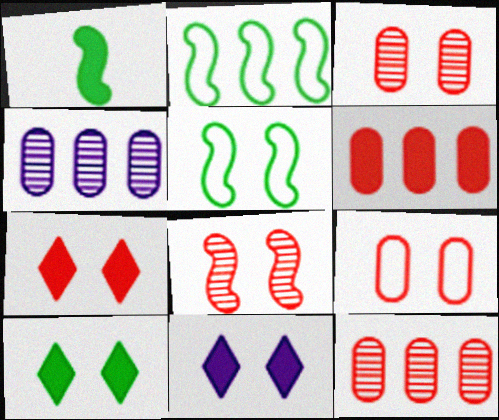[[1, 6, 11], 
[3, 5, 11], 
[7, 8, 9], 
[7, 10, 11]]